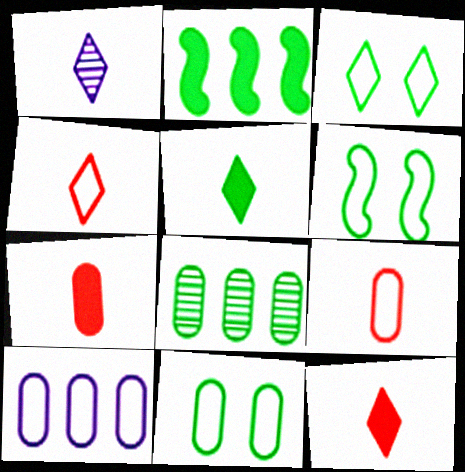[[1, 4, 5], 
[3, 6, 11], 
[4, 6, 10], 
[5, 6, 8], 
[9, 10, 11]]